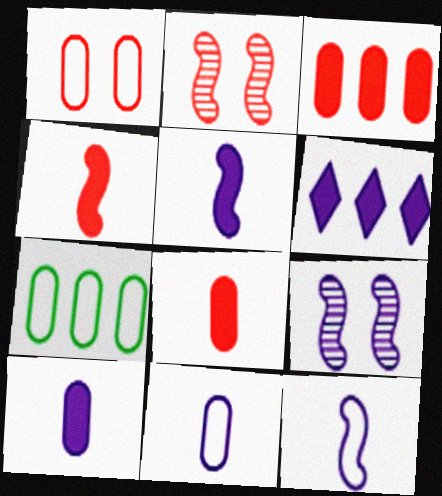[[1, 7, 11], 
[6, 9, 11]]